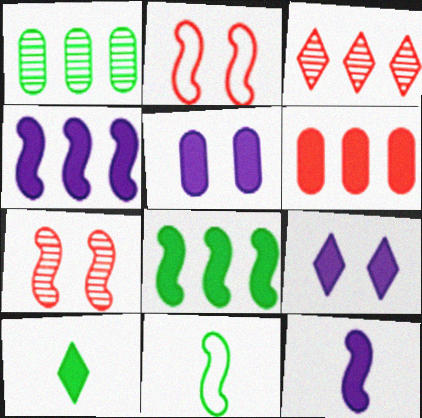[[3, 5, 11], 
[4, 7, 11]]